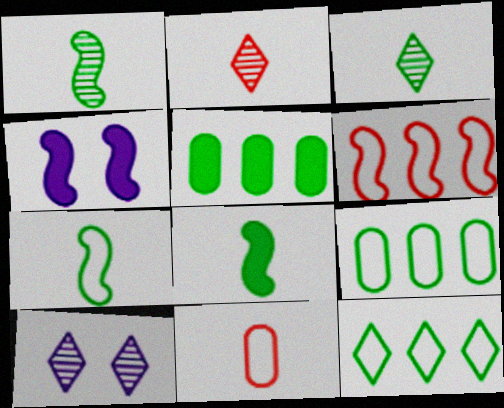[[1, 4, 6], 
[1, 7, 8], 
[2, 4, 9]]